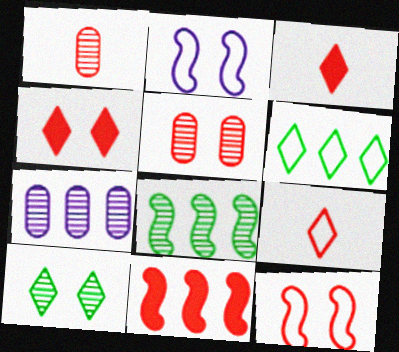[[4, 5, 12], 
[5, 9, 11], 
[6, 7, 11]]